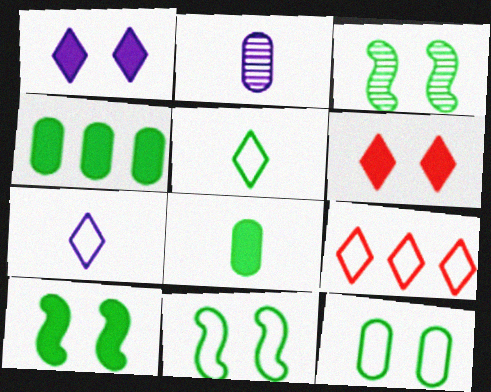[[2, 9, 10], 
[3, 4, 5], 
[3, 10, 11]]